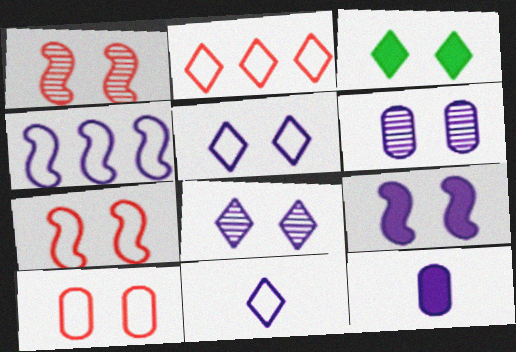[[3, 6, 7], 
[4, 8, 12], 
[5, 6, 9]]